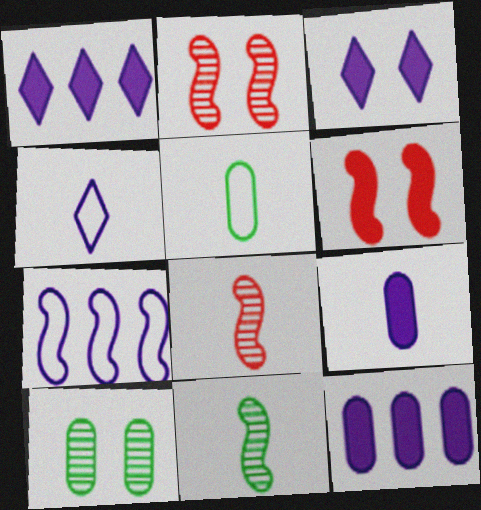[[1, 2, 5], 
[6, 7, 11]]